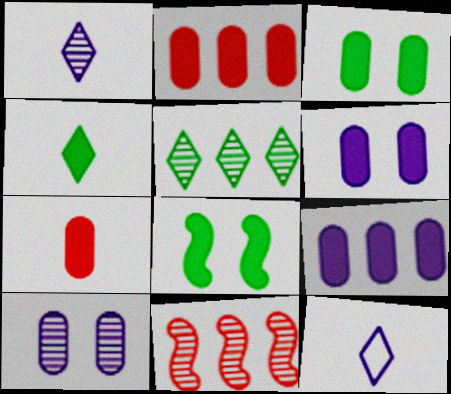[[3, 7, 9], 
[3, 11, 12]]